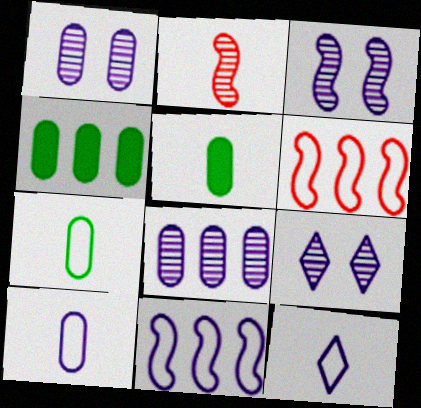[[1, 3, 9], 
[2, 5, 12], 
[5, 6, 9]]